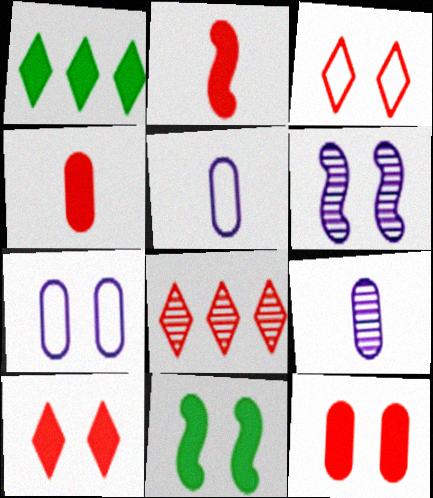[[5, 8, 11]]